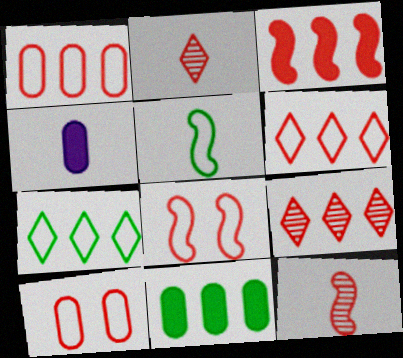[[1, 3, 9], 
[2, 3, 10], 
[2, 4, 5], 
[3, 8, 12]]